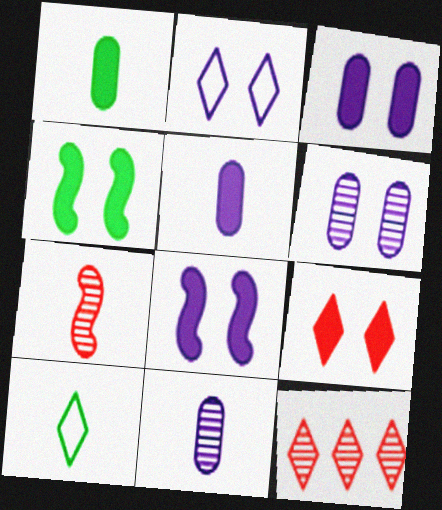[[2, 6, 8], 
[3, 4, 9], 
[5, 7, 10]]